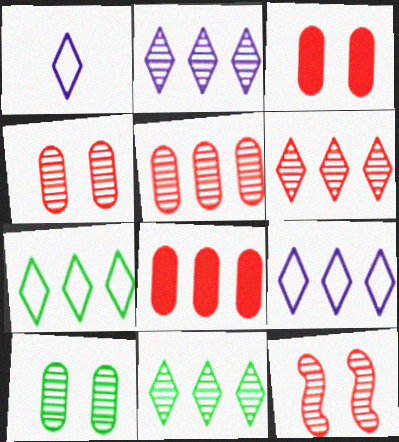[[2, 6, 11]]